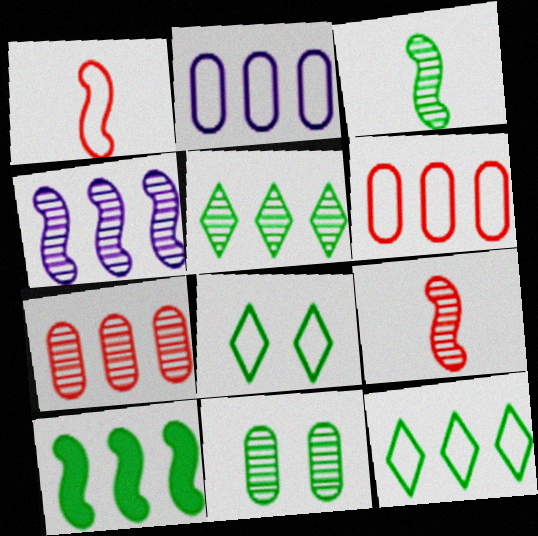[[1, 2, 8], 
[3, 5, 11], 
[4, 5, 7]]